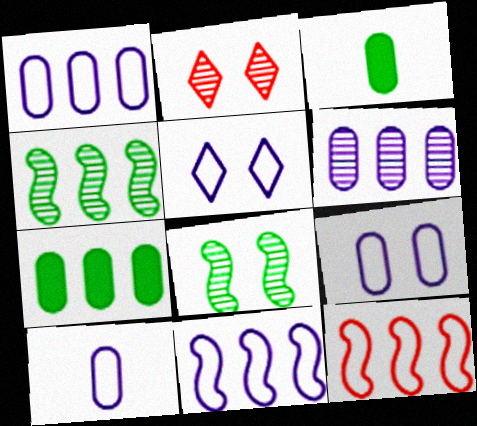[[1, 9, 10], 
[2, 3, 11], 
[5, 10, 11]]